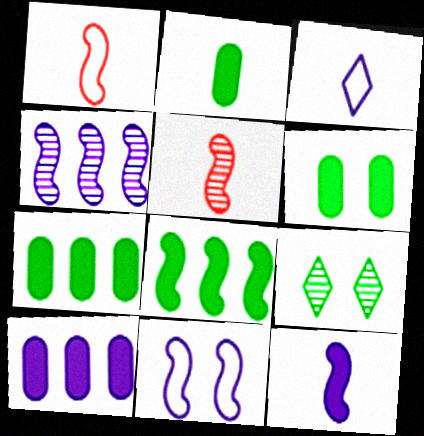[[1, 9, 10], 
[2, 3, 5], 
[2, 6, 7], 
[4, 11, 12], 
[5, 8, 11]]